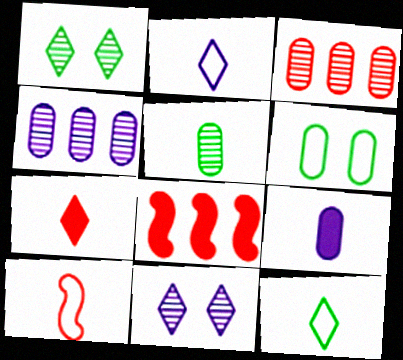[[3, 6, 9]]